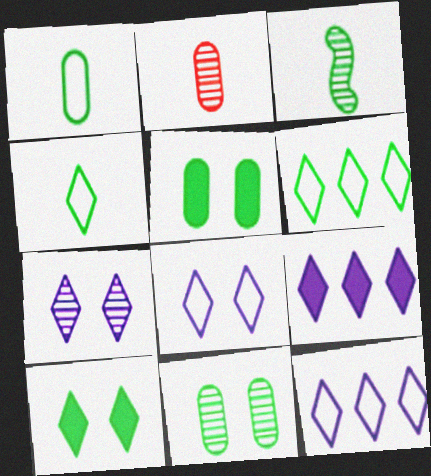[[3, 5, 6]]